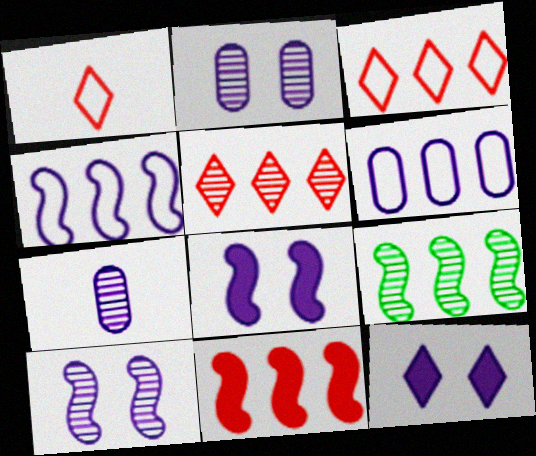[[4, 7, 12], 
[4, 9, 11]]